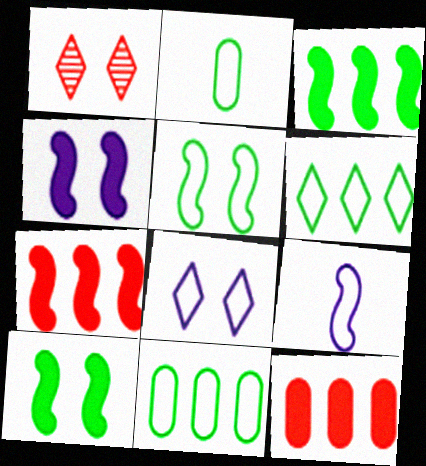[[2, 5, 6]]